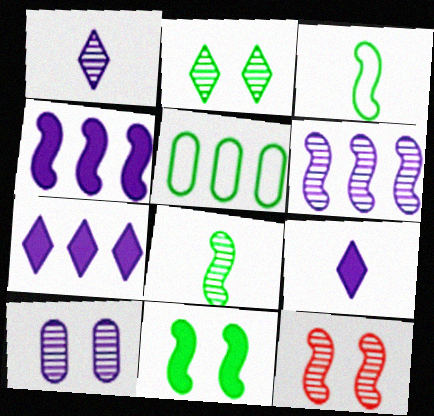[[1, 6, 10], 
[2, 10, 12], 
[3, 4, 12], 
[5, 9, 12], 
[6, 8, 12]]